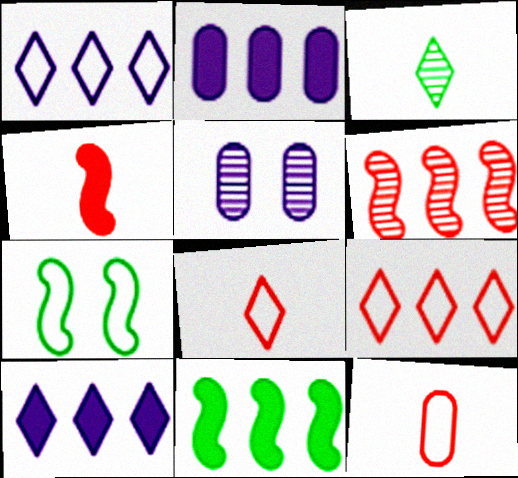[[1, 7, 12], 
[3, 5, 6], 
[5, 8, 11]]